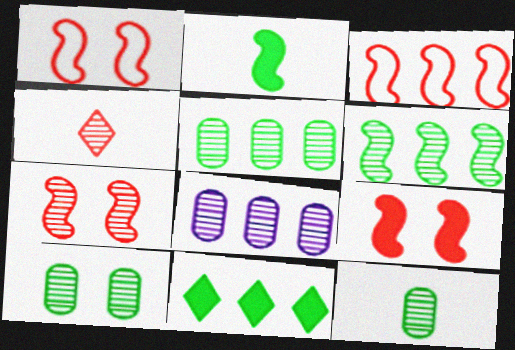[[1, 7, 9], 
[3, 8, 11], 
[5, 10, 12]]